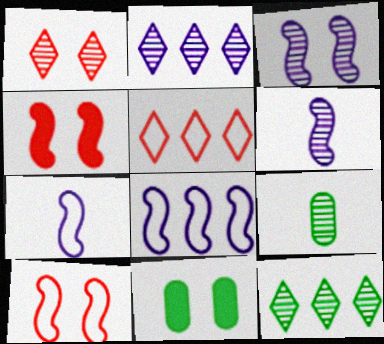[[5, 6, 11]]